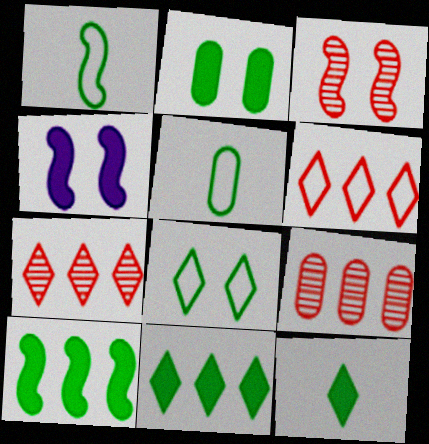[[2, 10, 12], 
[4, 5, 7]]